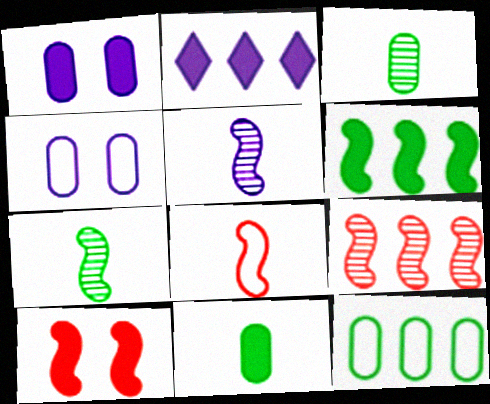[[2, 4, 5], 
[2, 9, 12], 
[2, 10, 11], 
[8, 9, 10]]